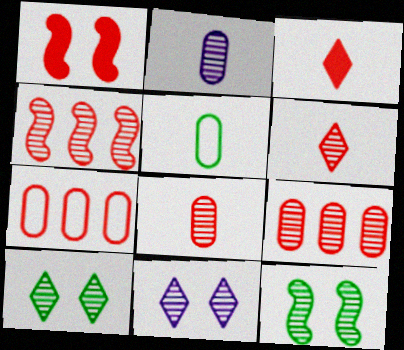[[1, 6, 7], 
[2, 4, 10]]